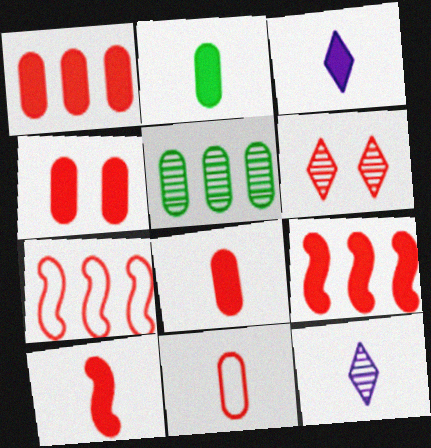[[1, 4, 8], 
[2, 3, 10], 
[6, 7, 8], 
[6, 9, 11]]